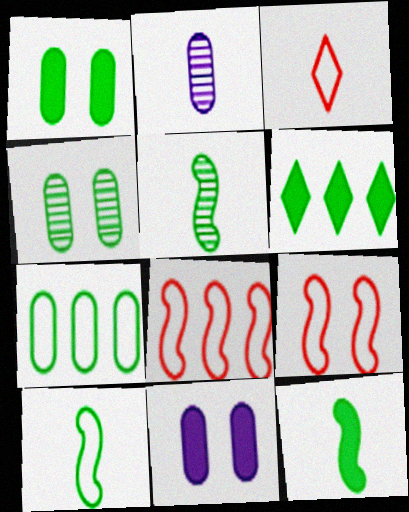[[1, 6, 12], 
[2, 3, 12], 
[2, 6, 9], 
[4, 6, 10], 
[5, 10, 12]]